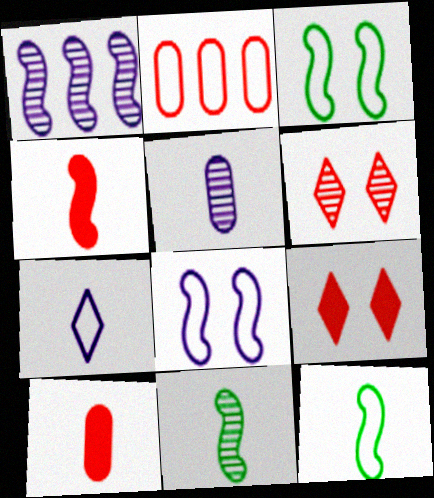[[1, 3, 4], 
[2, 3, 7], 
[2, 4, 6], 
[7, 10, 11]]